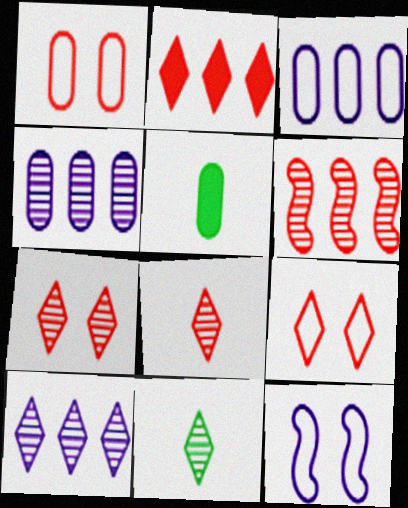[[1, 4, 5], 
[2, 8, 9], 
[7, 10, 11]]